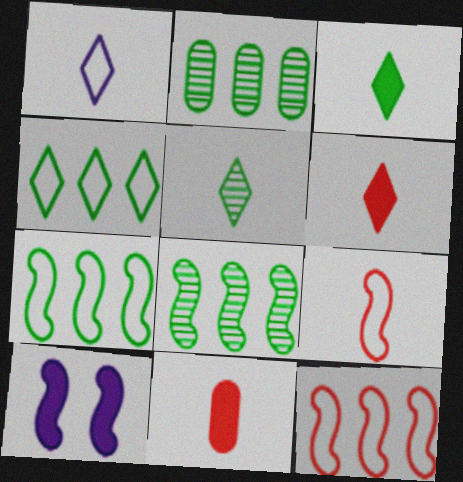[[1, 5, 6], 
[8, 9, 10]]